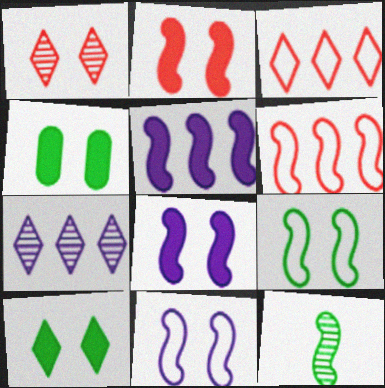[[1, 4, 11], 
[6, 8, 12]]